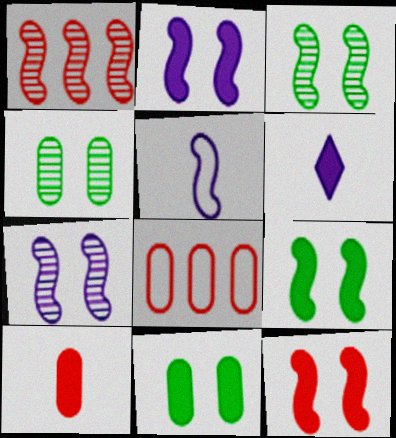[[1, 5, 9], 
[2, 9, 12], 
[3, 6, 8]]